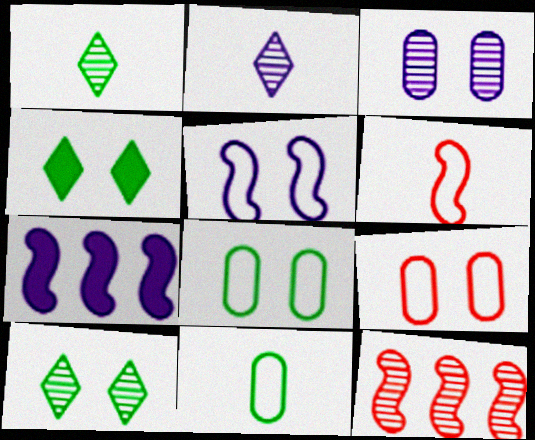[[1, 3, 12], 
[1, 7, 9]]